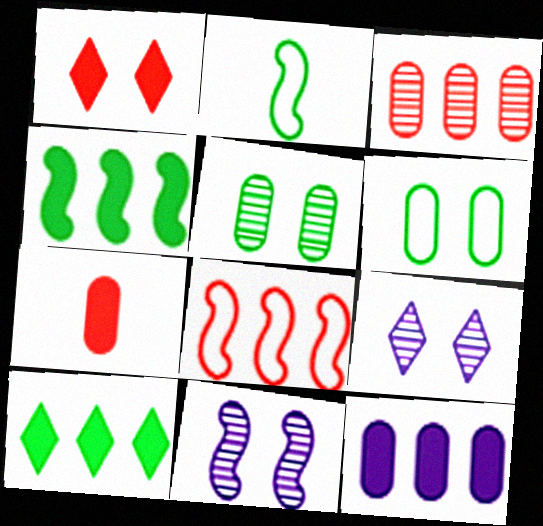[[1, 6, 11], 
[2, 5, 10]]